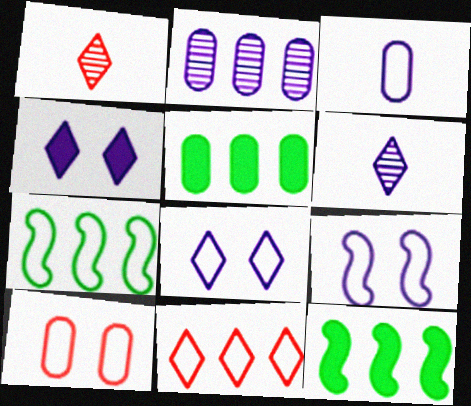[[1, 5, 9], 
[2, 11, 12], 
[6, 10, 12]]